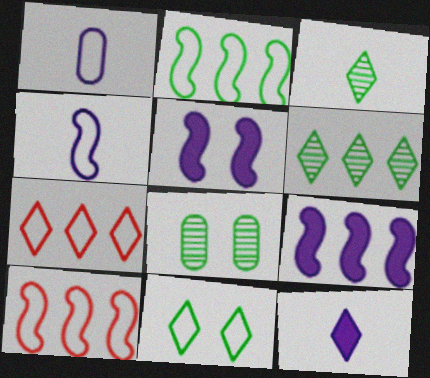[[1, 10, 11], 
[8, 10, 12]]